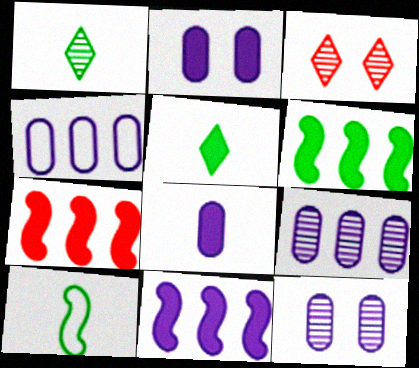[[2, 5, 7], 
[4, 8, 12], 
[6, 7, 11]]